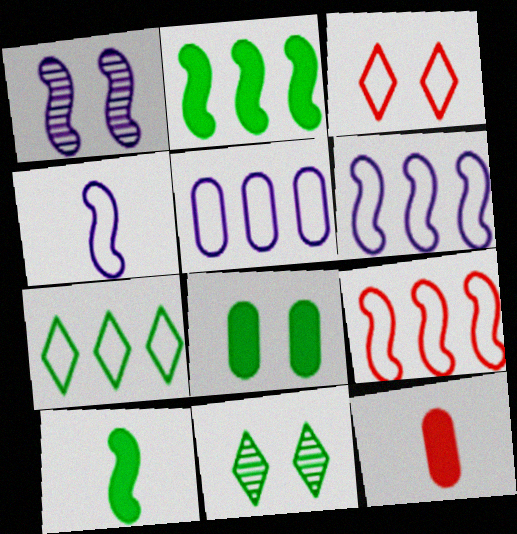[[1, 3, 8], 
[1, 7, 12], 
[1, 9, 10], 
[5, 7, 9], 
[6, 11, 12]]